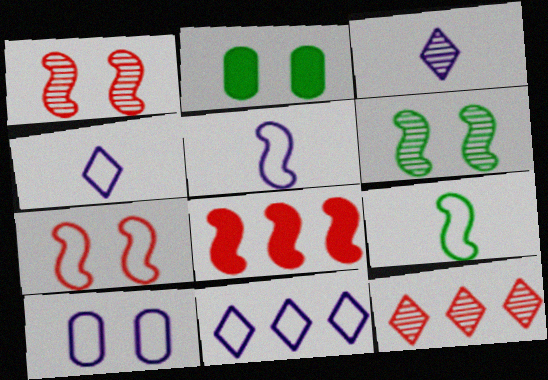[[2, 5, 12], 
[5, 6, 8], 
[5, 10, 11]]